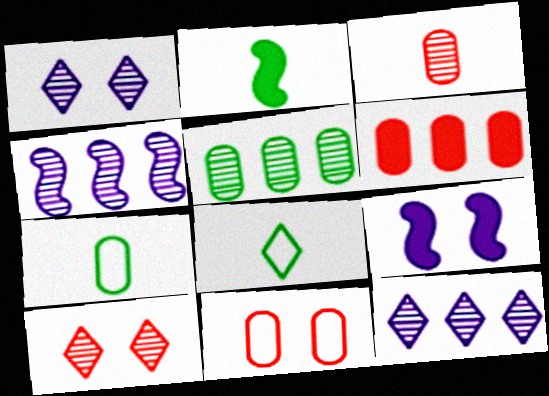[[2, 11, 12], 
[3, 6, 11]]